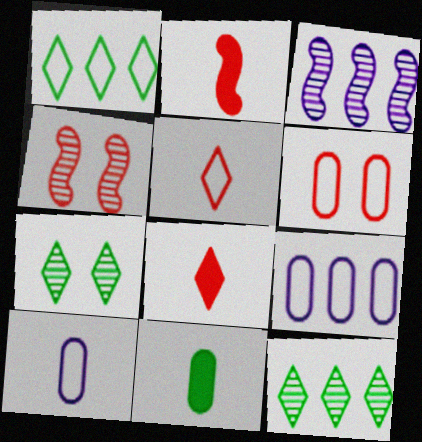[[2, 7, 9]]